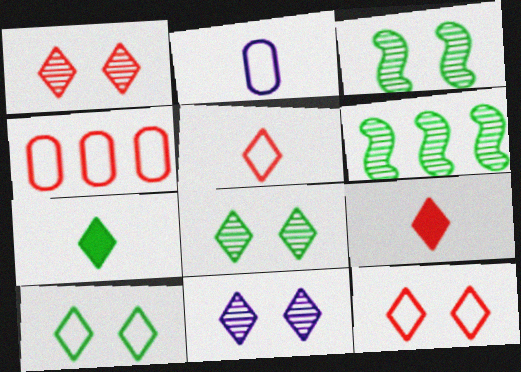[[1, 8, 11]]